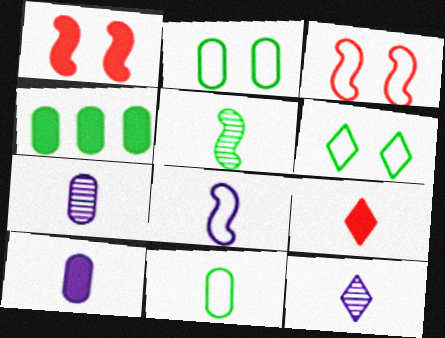[[3, 4, 12], 
[4, 5, 6], 
[8, 10, 12]]